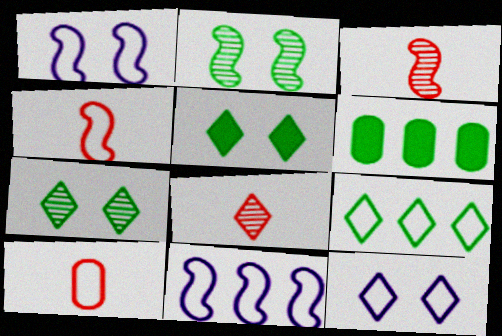[[1, 6, 8], 
[1, 9, 10], 
[3, 6, 12]]